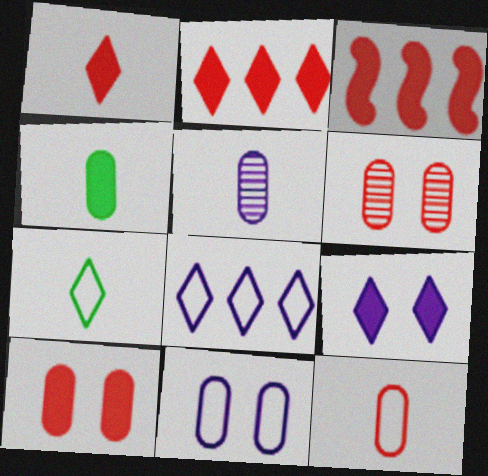[[1, 3, 10], 
[3, 4, 9], 
[4, 5, 12]]